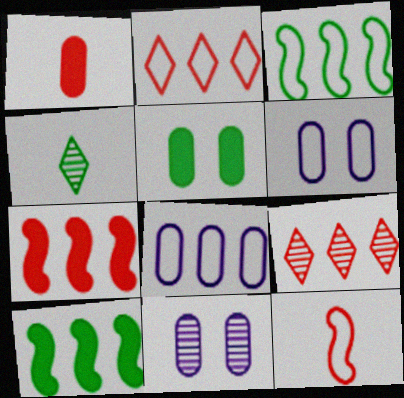[[2, 3, 8], 
[3, 4, 5], 
[4, 6, 7], 
[8, 9, 10]]